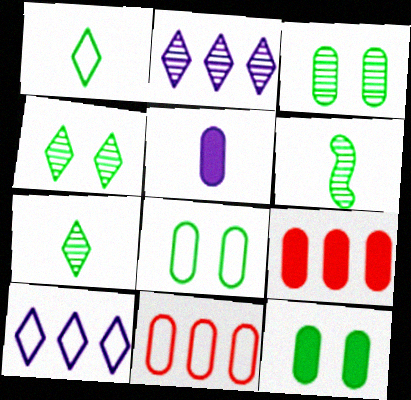[[3, 5, 11], 
[3, 8, 12], 
[5, 9, 12]]